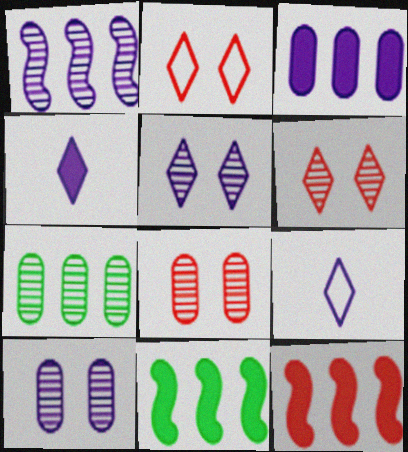[[8, 9, 11]]